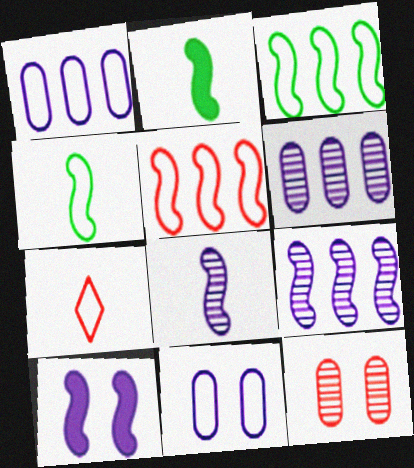[[3, 7, 11]]